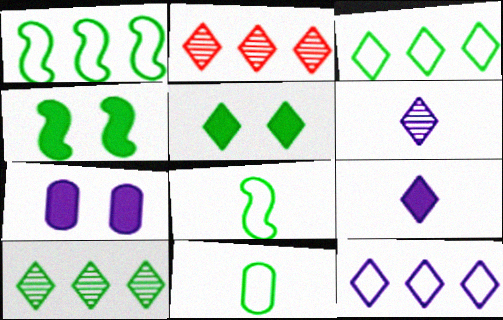[[2, 7, 8], 
[4, 10, 11]]